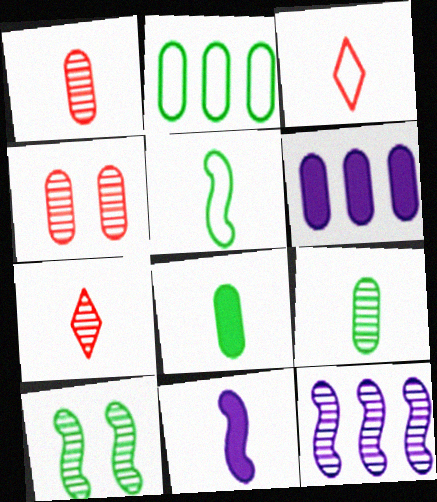[[3, 6, 10], 
[3, 9, 11]]